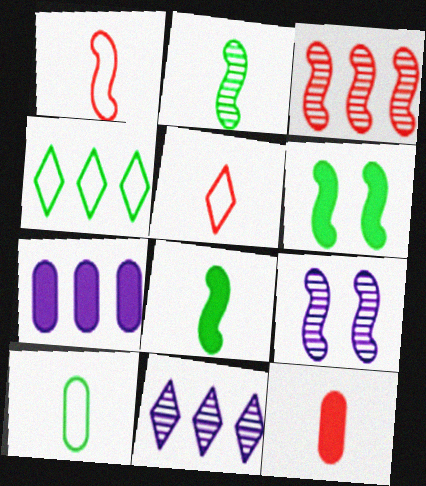[[2, 3, 9], 
[3, 4, 7], 
[4, 9, 12]]